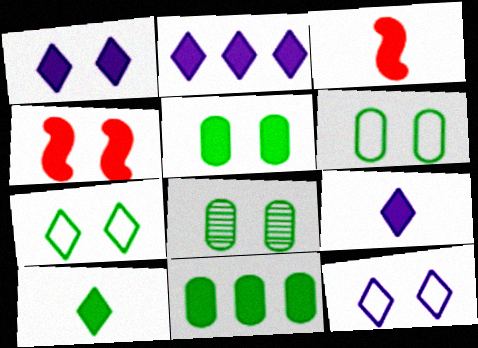[[1, 2, 9], 
[1, 3, 11], 
[1, 4, 5], 
[2, 3, 5], 
[4, 8, 12], 
[4, 9, 11], 
[5, 6, 8]]